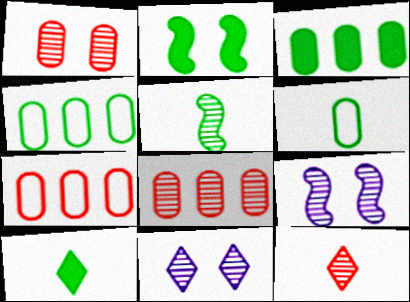[[2, 3, 10], 
[5, 6, 10], 
[5, 8, 11], 
[7, 9, 10]]